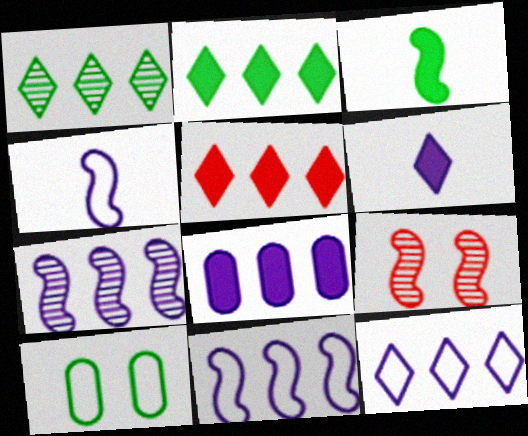[[1, 3, 10], 
[1, 5, 12], 
[3, 9, 11], 
[7, 8, 12]]